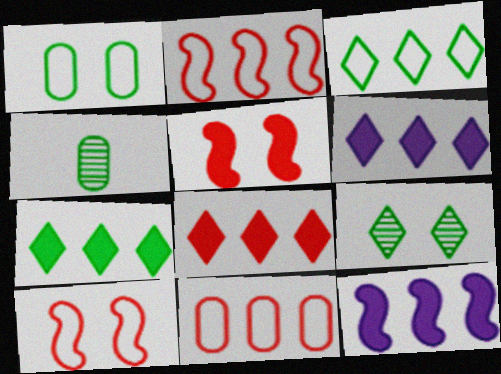[[4, 6, 10], 
[6, 7, 8]]